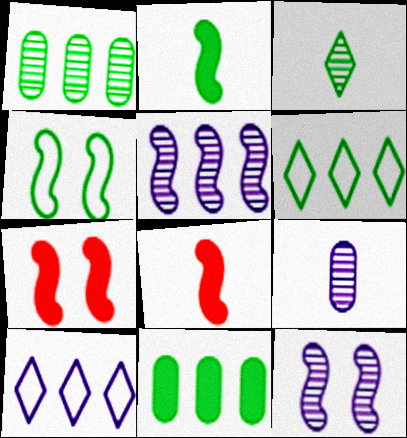[[3, 4, 11], 
[4, 5, 8], 
[4, 7, 12], 
[6, 7, 9]]